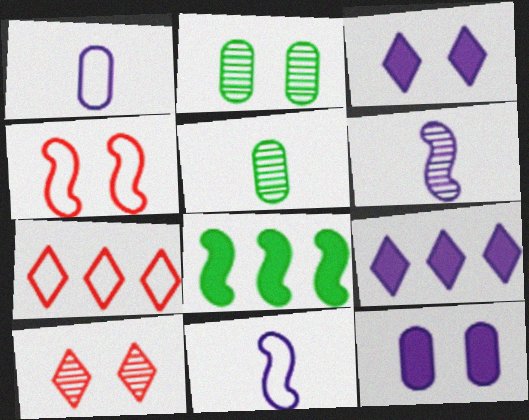[[1, 8, 10], 
[2, 3, 4], 
[4, 5, 9], 
[4, 6, 8]]